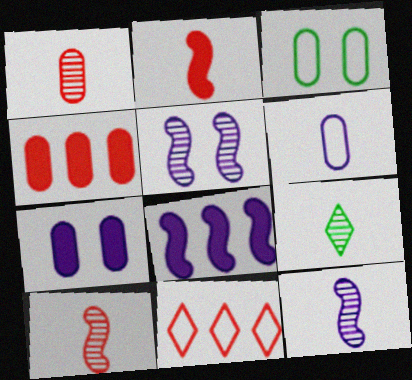[[1, 9, 12], 
[2, 6, 9]]